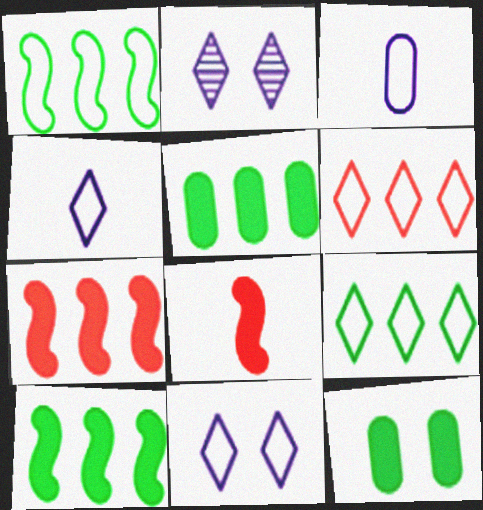[]